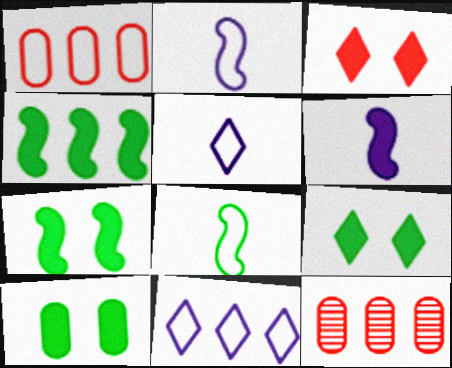[[2, 9, 12], 
[4, 11, 12], 
[5, 7, 12], 
[7, 9, 10]]